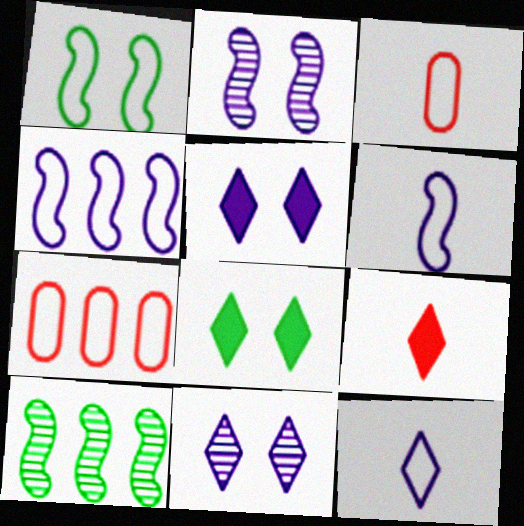[[1, 7, 12], 
[3, 5, 10]]